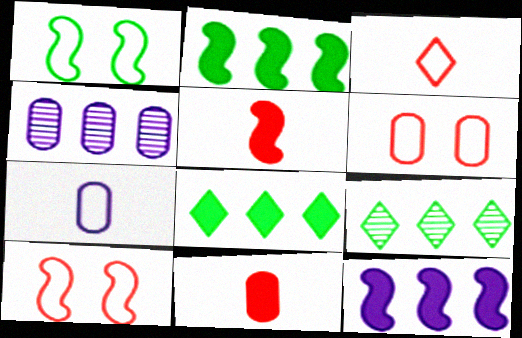[]